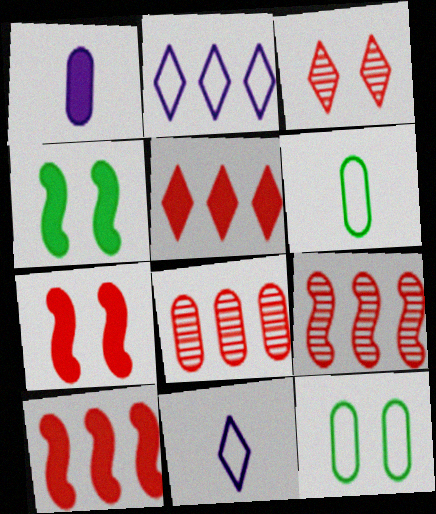[[1, 4, 5], 
[1, 8, 12], 
[4, 8, 11]]